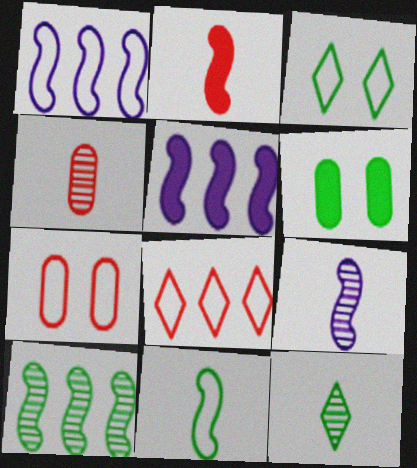[[2, 9, 11], 
[3, 4, 5], 
[4, 9, 12], 
[5, 7, 12], 
[6, 8, 9]]